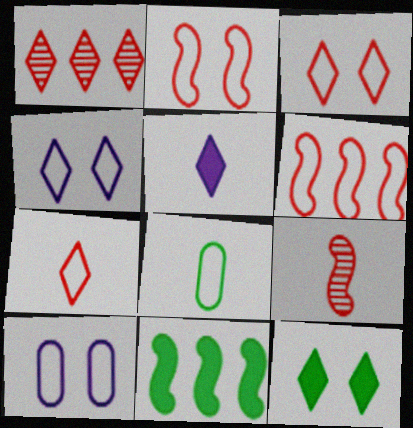[[4, 6, 8], 
[5, 8, 9]]